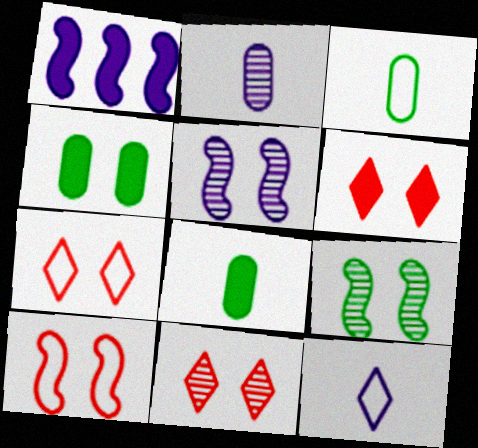[[1, 3, 11], 
[1, 6, 8], 
[4, 5, 7], 
[6, 7, 11]]